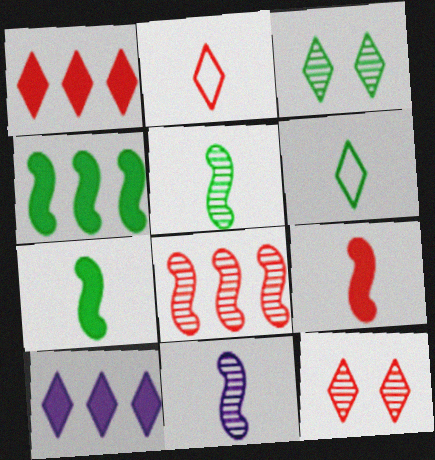[[1, 2, 12], 
[2, 3, 10], 
[6, 10, 12]]